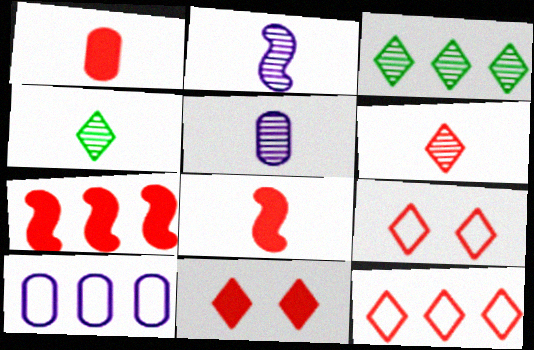[[1, 7, 11], 
[3, 7, 10], 
[6, 11, 12]]